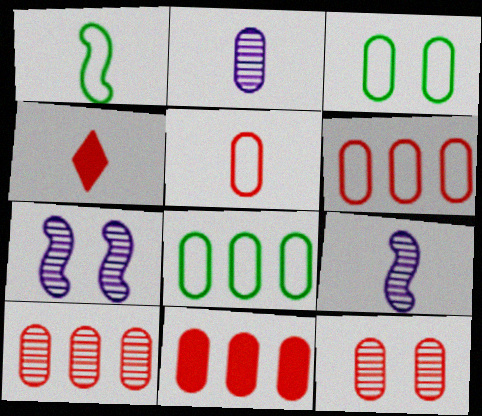[[1, 2, 4], 
[2, 3, 11], 
[4, 7, 8], 
[5, 11, 12], 
[6, 10, 11]]